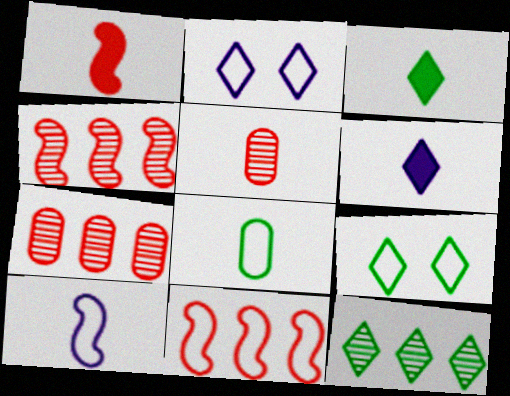[[2, 8, 11], 
[3, 5, 10], 
[3, 9, 12]]